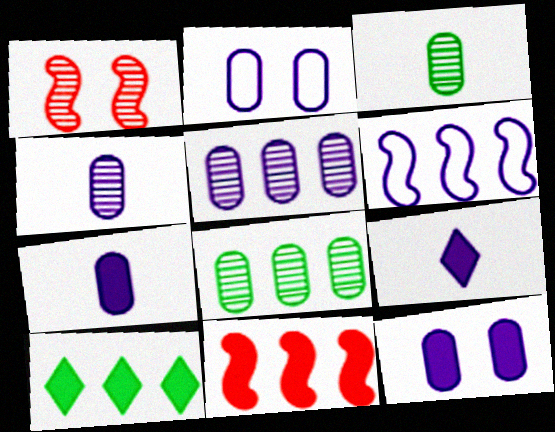[[2, 5, 7]]